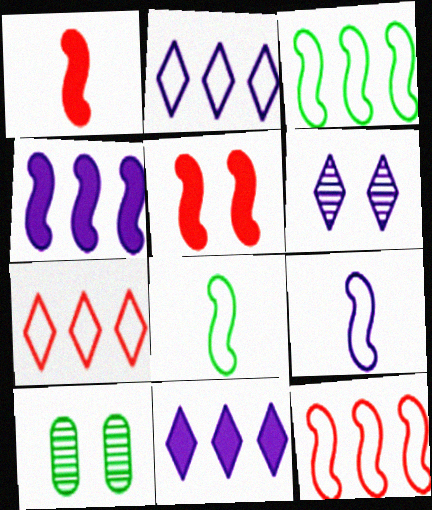[[1, 2, 10]]